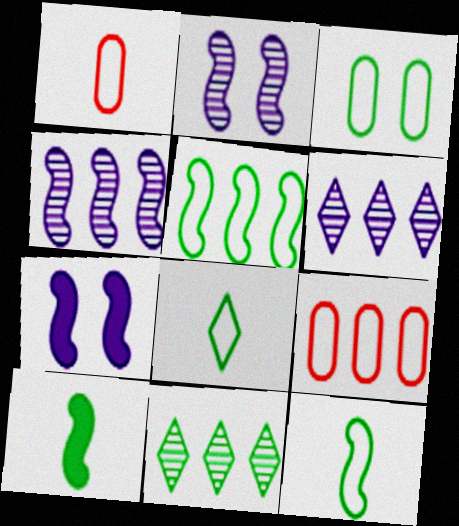[[1, 7, 11], 
[3, 5, 8], 
[3, 10, 11]]